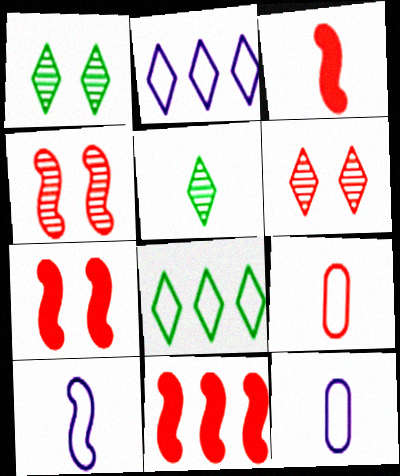[[1, 11, 12], 
[3, 5, 12], 
[3, 7, 11], 
[6, 9, 11]]